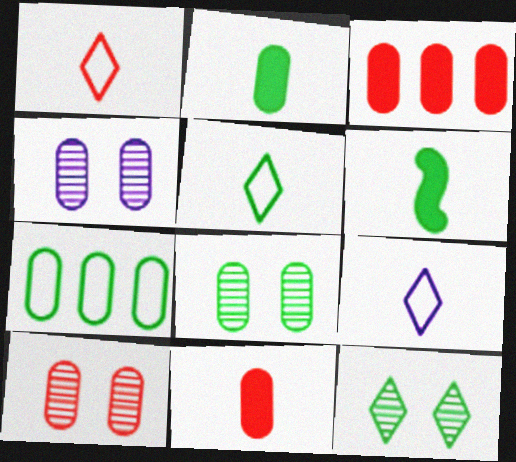[[1, 5, 9], 
[2, 7, 8], 
[4, 7, 11], 
[4, 8, 10], 
[6, 7, 12]]